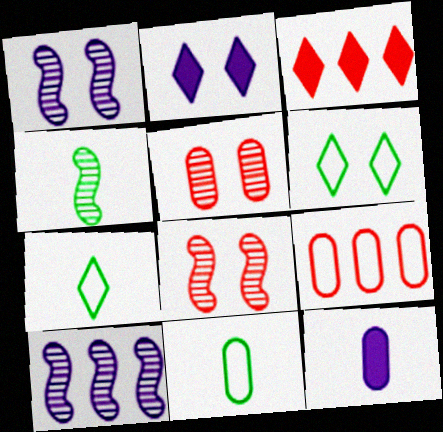[[1, 3, 11], 
[2, 4, 9], 
[4, 8, 10]]